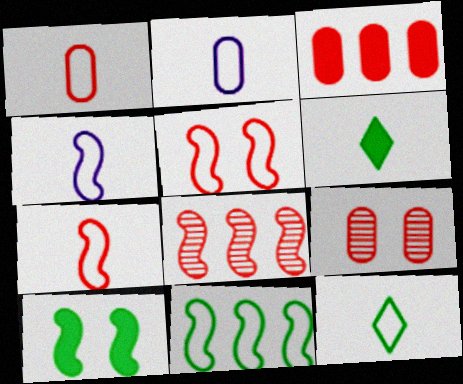[[1, 3, 9], 
[1, 4, 12], 
[2, 7, 12], 
[4, 5, 11], 
[4, 8, 10]]